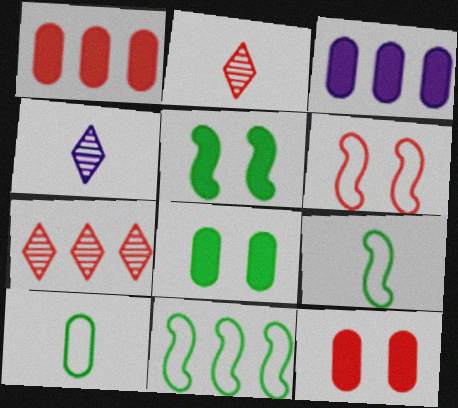[[1, 2, 6], 
[3, 7, 11], 
[4, 11, 12]]